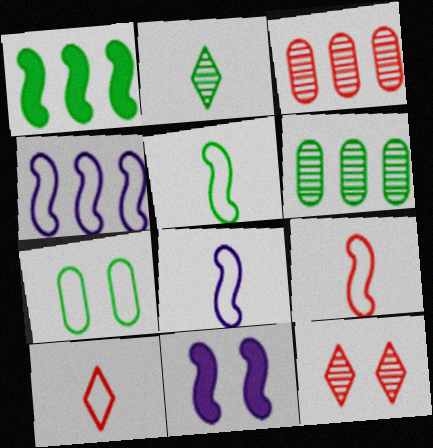[[1, 2, 7], 
[4, 7, 10], 
[5, 8, 9], 
[6, 10, 11], 
[7, 11, 12]]